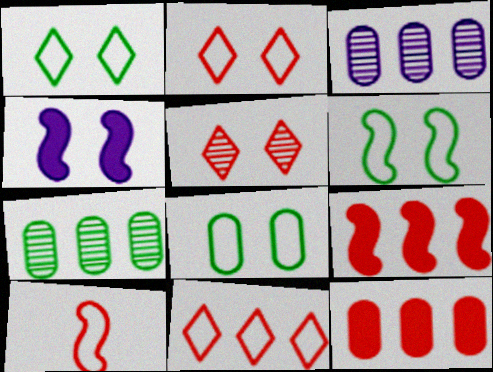[[1, 6, 8], 
[4, 5, 8], 
[5, 10, 12]]